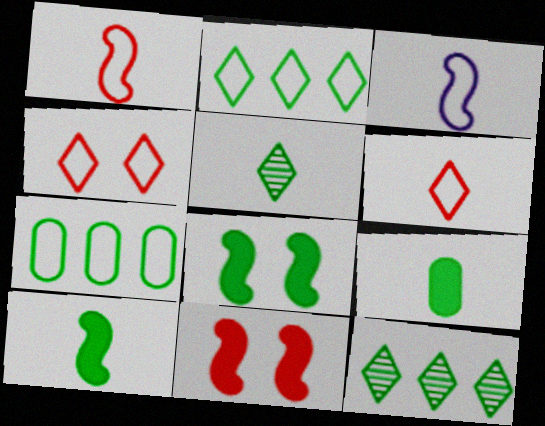[[3, 4, 7], 
[5, 7, 8]]